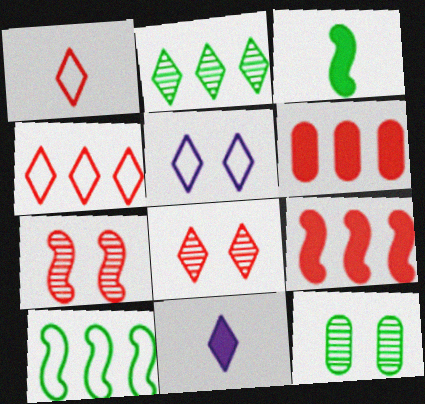[[1, 6, 7]]